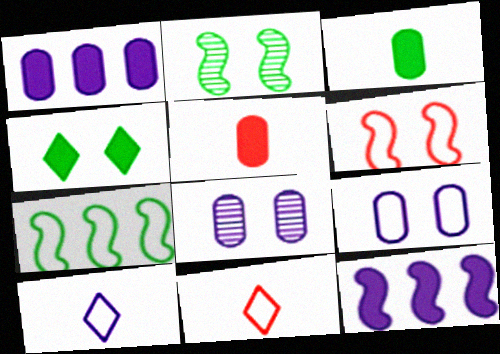[[1, 2, 11], 
[4, 5, 12], 
[4, 6, 8], 
[7, 9, 11], 
[8, 10, 12]]